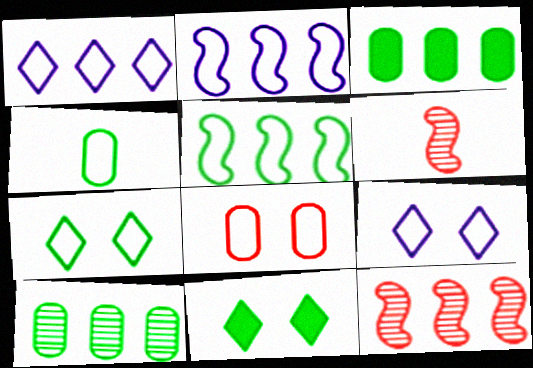[[1, 3, 12], 
[3, 6, 9], 
[4, 5, 7]]